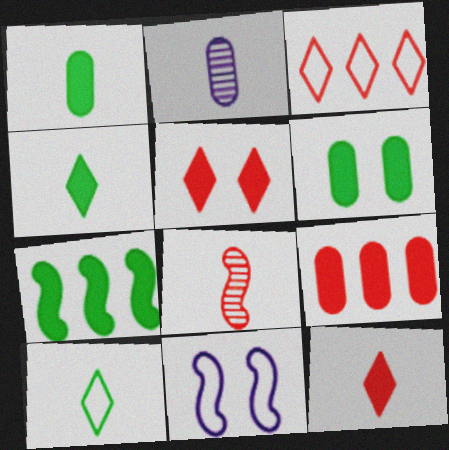[[4, 6, 7], 
[7, 8, 11]]